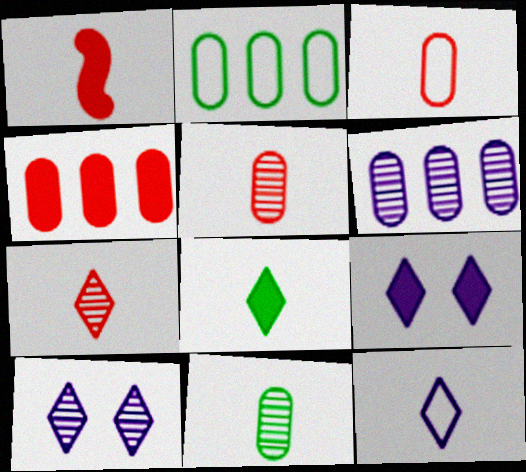[[1, 2, 10], 
[1, 3, 7], 
[1, 11, 12], 
[2, 4, 6], 
[7, 8, 12]]